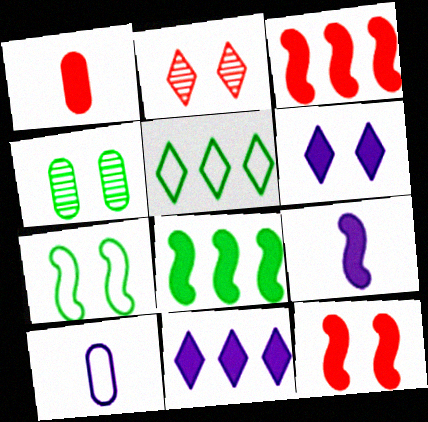[[1, 6, 8], 
[2, 8, 10], 
[8, 9, 12]]